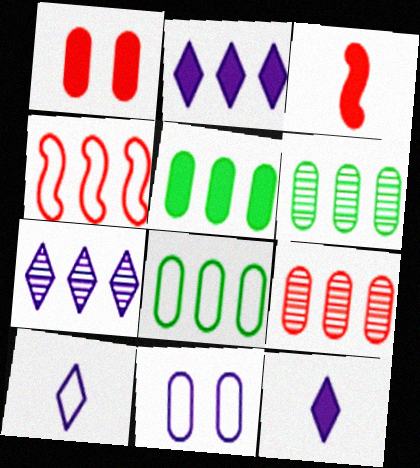[[2, 4, 6], 
[4, 5, 7], 
[5, 6, 8]]